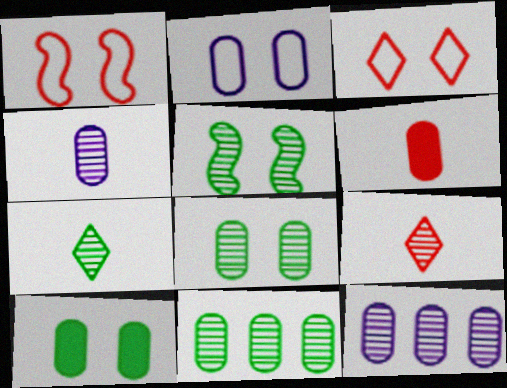[[2, 6, 11], 
[5, 7, 11], 
[5, 9, 12]]